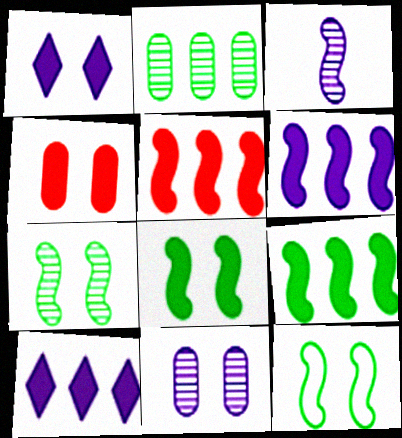[[1, 4, 8], 
[3, 5, 12], 
[5, 6, 9], 
[7, 8, 12]]